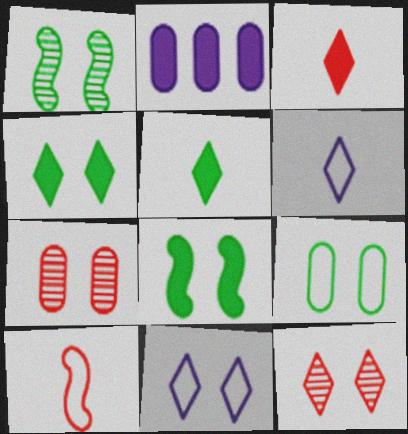[[1, 4, 9], 
[2, 3, 8], 
[4, 11, 12], 
[7, 8, 11]]